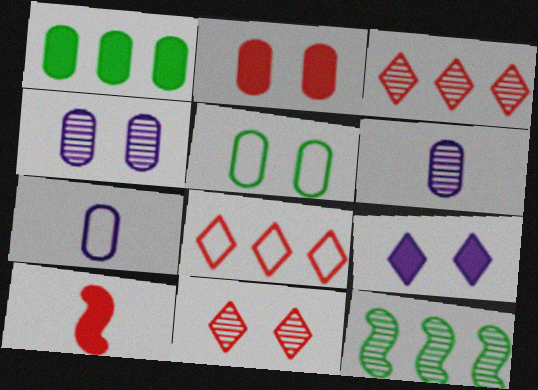[[1, 9, 10], 
[2, 4, 5], 
[6, 11, 12]]